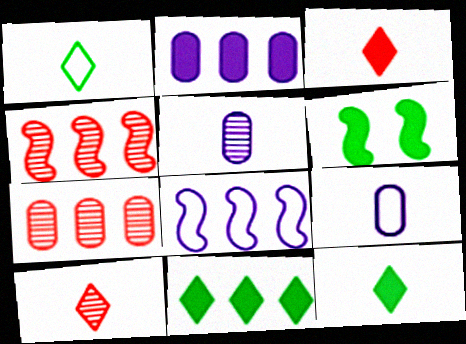[[2, 3, 6], 
[7, 8, 11]]